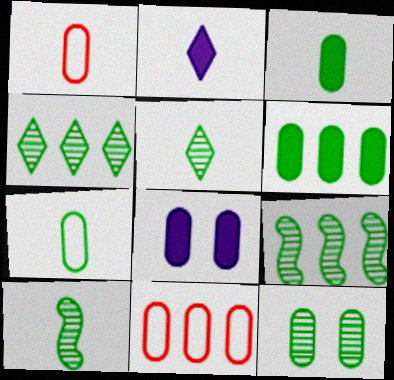[[1, 2, 10], 
[4, 10, 12], 
[5, 9, 12], 
[6, 7, 12]]